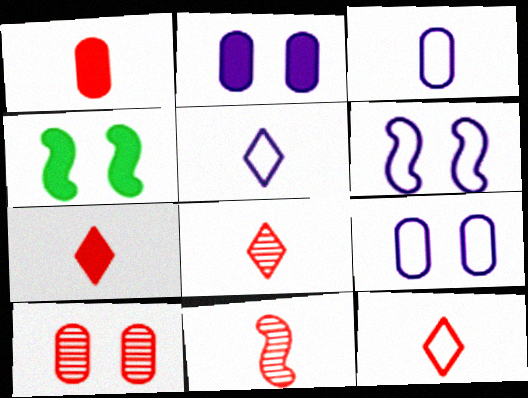[[1, 11, 12], 
[7, 8, 12]]